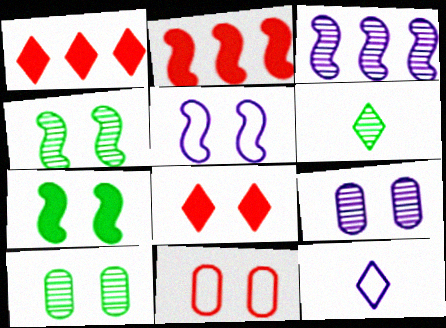[[2, 10, 12], 
[5, 8, 10]]